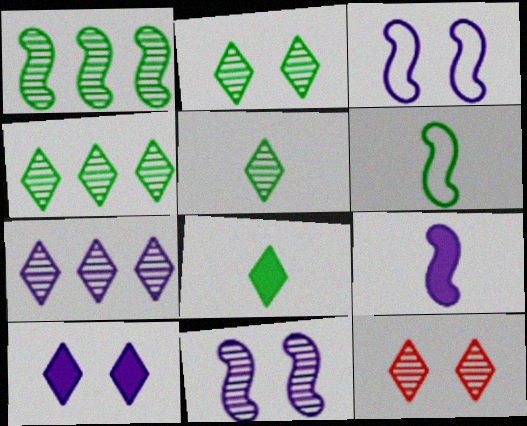[[2, 4, 5], 
[5, 7, 12]]